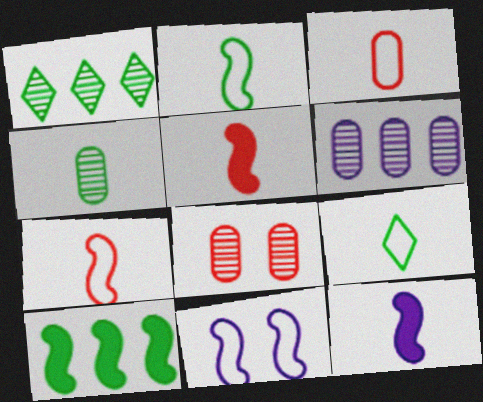[[4, 6, 8]]